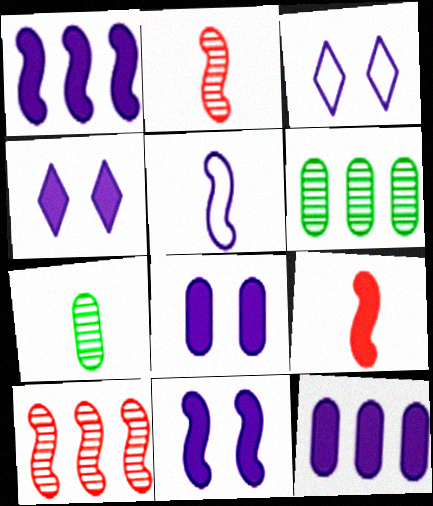[[3, 6, 9], 
[4, 8, 11]]